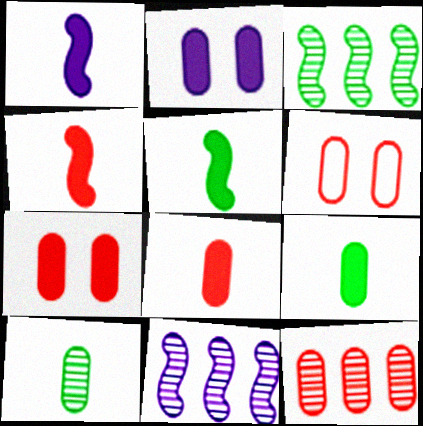[[1, 4, 5], 
[6, 8, 12]]